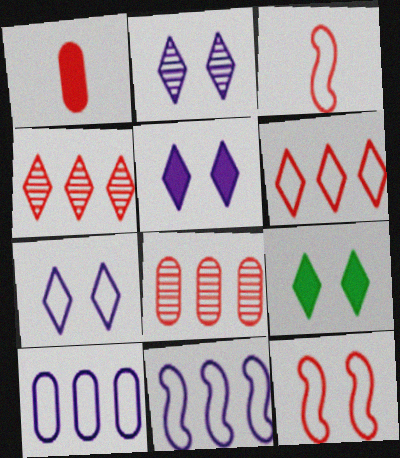[[1, 4, 12], 
[2, 5, 7]]